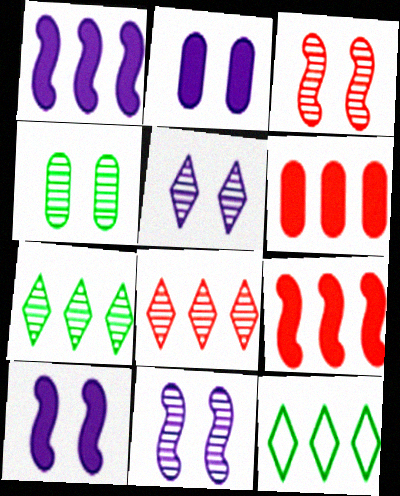[[3, 4, 5]]